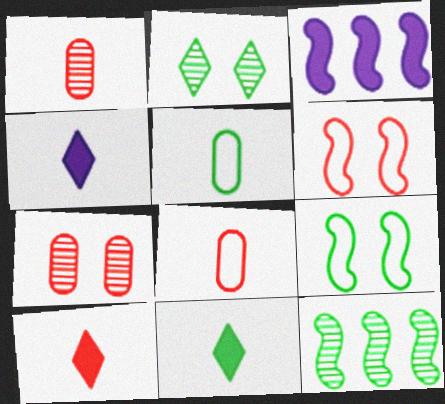[[2, 3, 8], 
[4, 10, 11]]